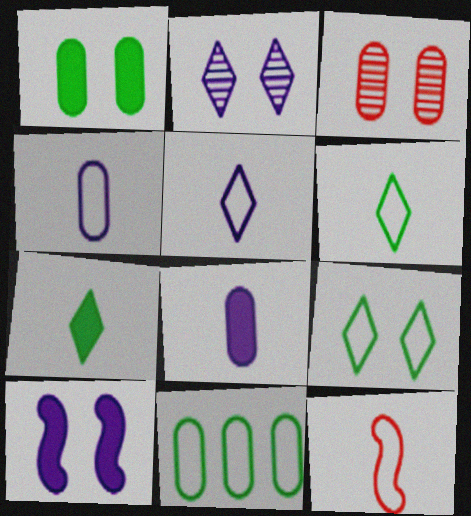[[3, 8, 11], 
[3, 9, 10], 
[4, 6, 12]]